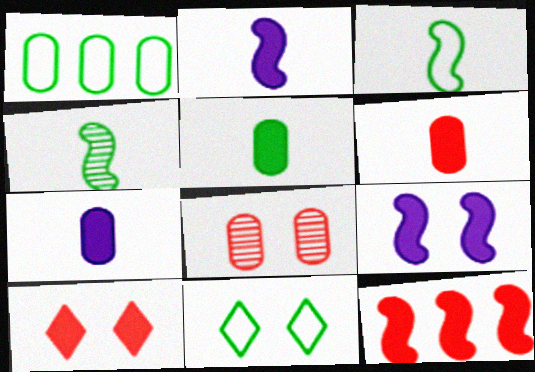[[1, 3, 11], 
[1, 7, 8], 
[5, 6, 7], 
[6, 10, 12], 
[8, 9, 11]]